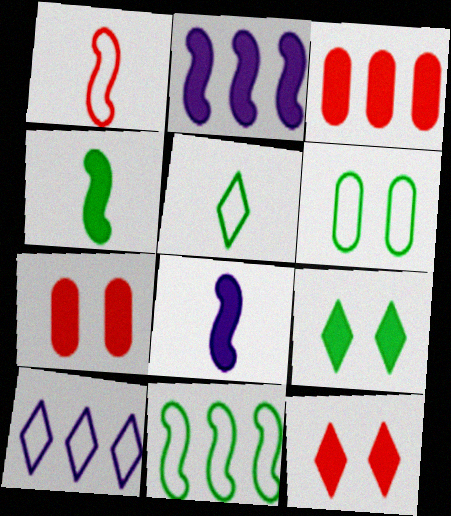[[1, 6, 10], 
[3, 8, 9], 
[5, 6, 11]]